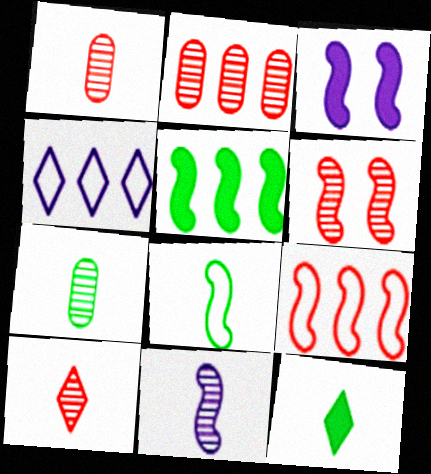[[2, 4, 5], 
[2, 6, 10], 
[7, 8, 12], 
[7, 10, 11]]